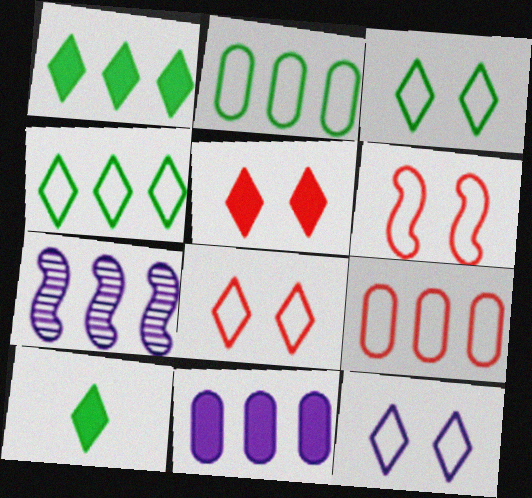[[1, 7, 9], 
[3, 8, 12]]